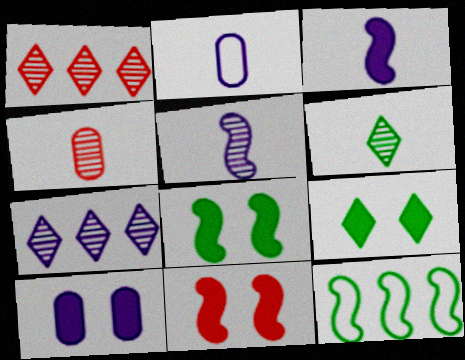[[1, 2, 8], 
[4, 5, 6], 
[5, 11, 12], 
[9, 10, 11]]